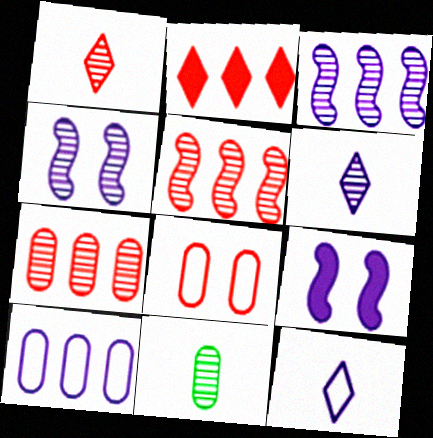[[6, 9, 10]]